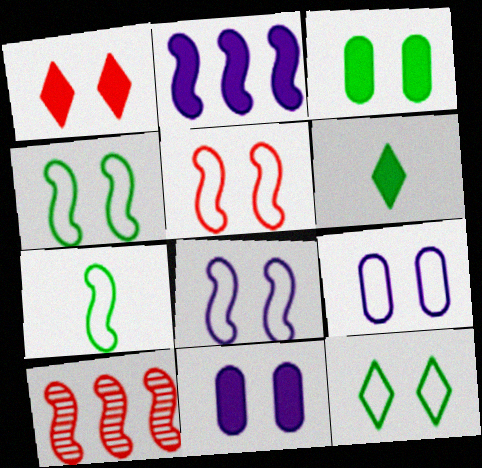[[4, 5, 8], 
[5, 9, 12], 
[6, 9, 10]]